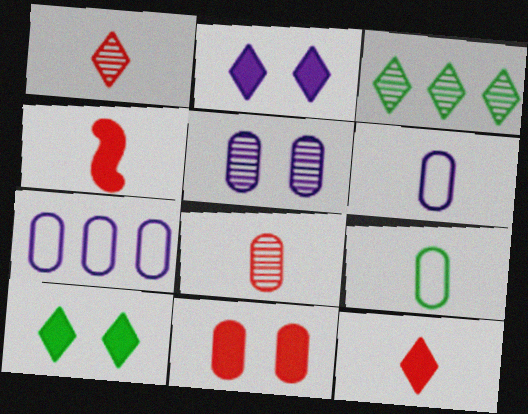[]